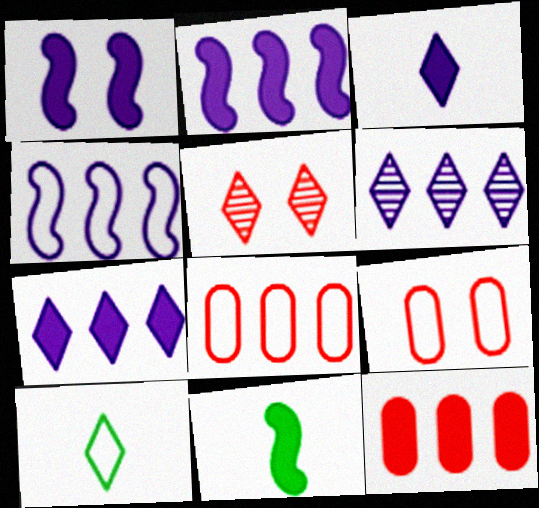[[4, 9, 10], 
[5, 7, 10], 
[6, 9, 11]]